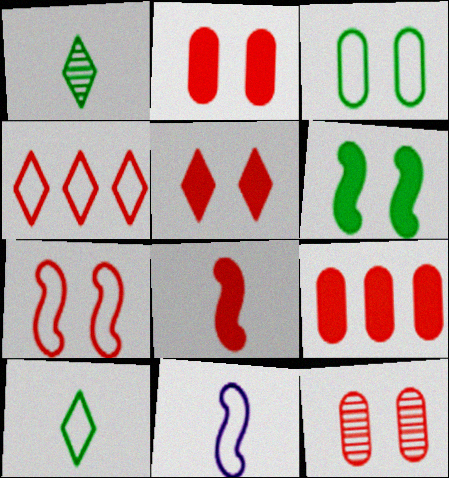[[3, 4, 11], 
[4, 8, 12], 
[5, 7, 12], 
[5, 8, 9]]